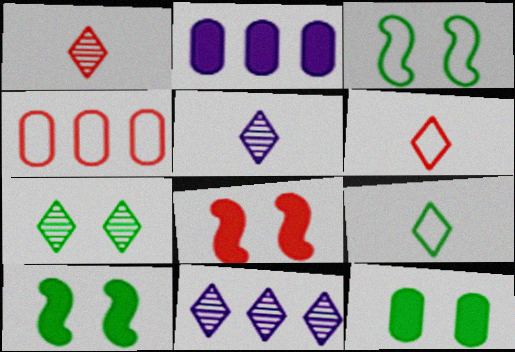[[1, 2, 3], 
[1, 4, 8], 
[1, 7, 11], 
[3, 7, 12], 
[4, 5, 10]]